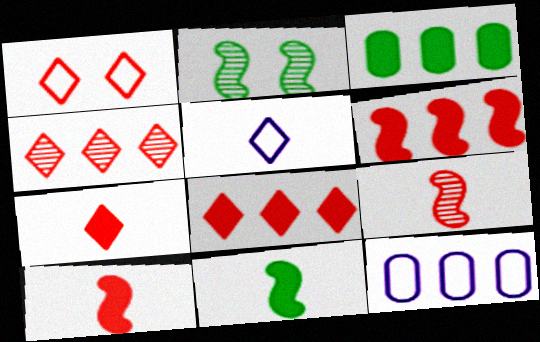[[1, 4, 7], 
[2, 7, 12]]